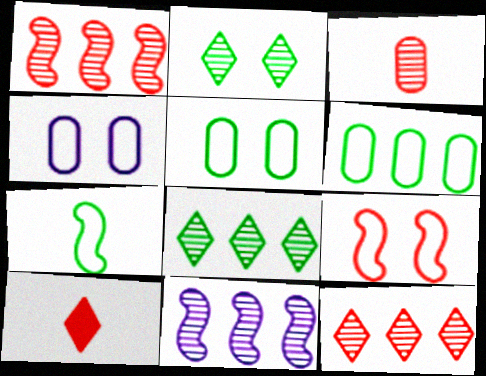[[2, 3, 11], 
[5, 10, 11]]